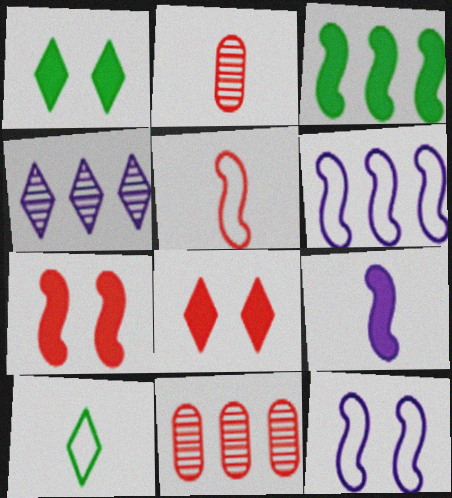[[1, 2, 6], 
[2, 9, 10], 
[3, 7, 9], 
[4, 8, 10], 
[5, 8, 11]]